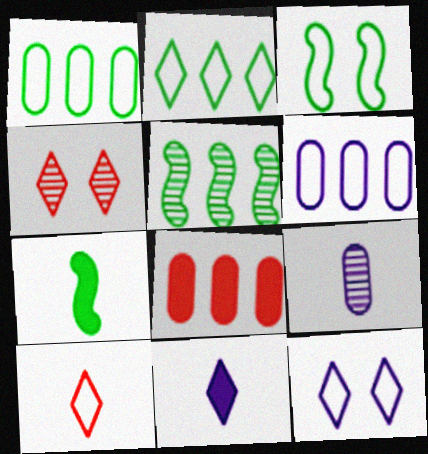[[2, 4, 11], 
[2, 10, 12], 
[3, 5, 7], 
[3, 6, 10], 
[4, 5, 9], 
[4, 6, 7], 
[7, 9, 10]]